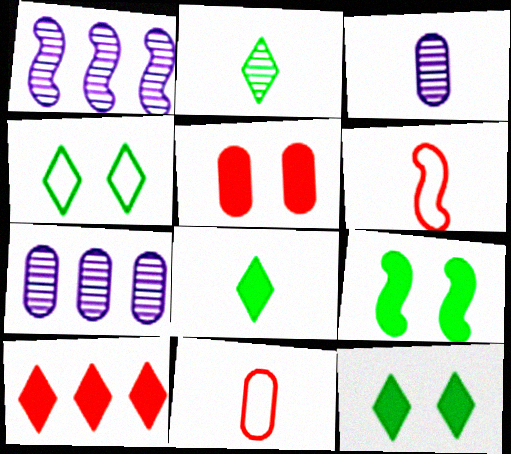[[1, 6, 9], 
[1, 11, 12], 
[3, 6, 8], 
[6, 7, 12]]